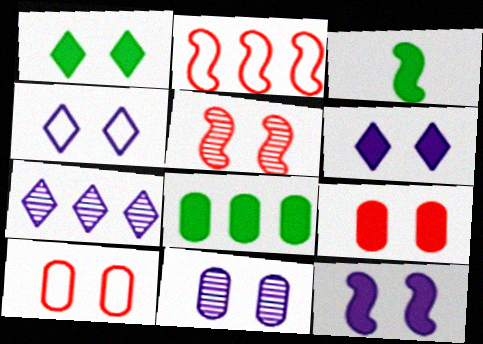[[1, 3, 8], 
[1, 9, 12], 
[2, 7, 8], 
[3, 7, 10], 
[4, 11, 12]]